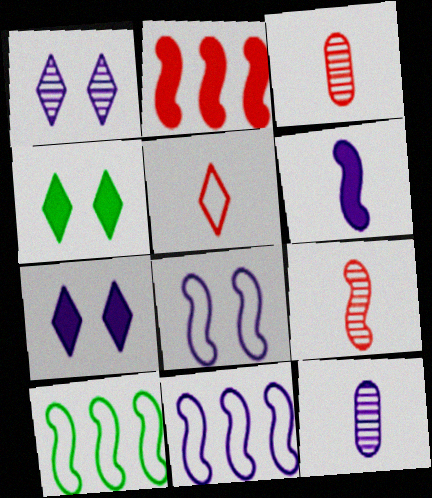[[3, 4, 11], 
[3, 7, 10], 
[7, 11, 12]]